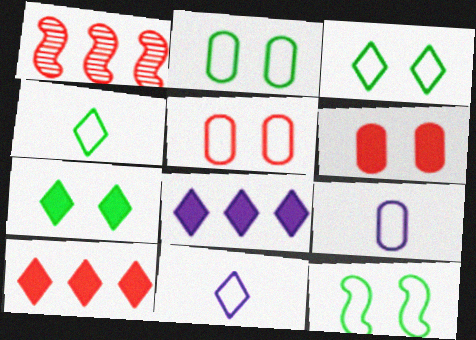[[1, 7, 9], 
[2, 3, 12]]